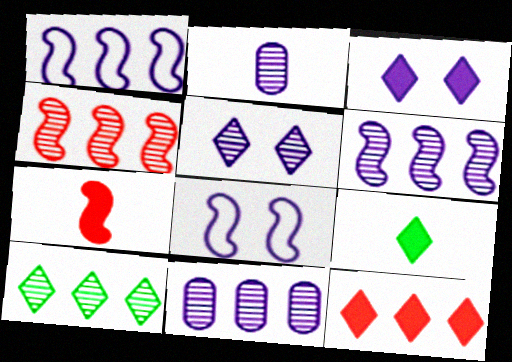[[1, 2, 3], 
[2, 5, 6], 
[3, 9, 12], 
[4, 10, 11]]